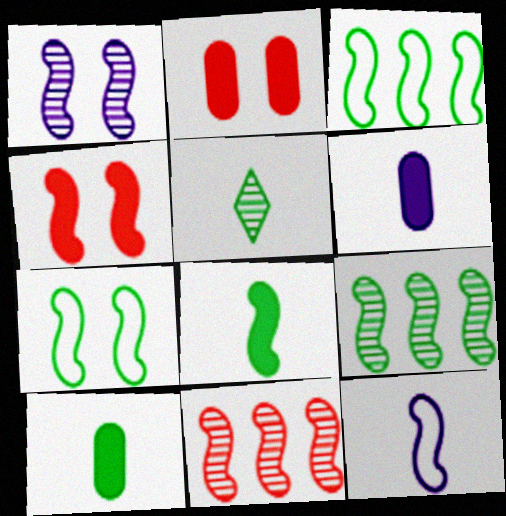[[1, 4, 7], 
[4, 9, 12], 
[7, 8, 9]]